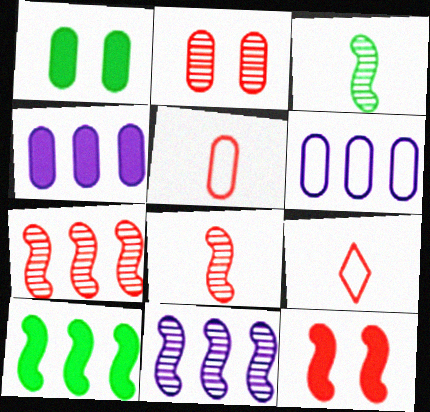[[1, 9, 11]]